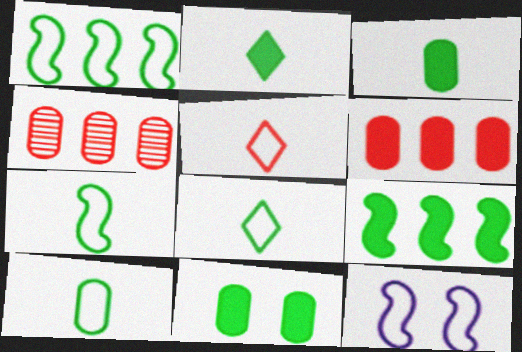[[2, 4, 12], 
[2, 9, 11], 
[7, 8, 10]]